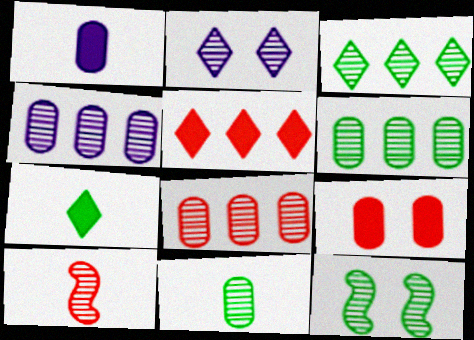[[2, 6, 10], 
[3, 11, 12], 
[4, 6, 8]]